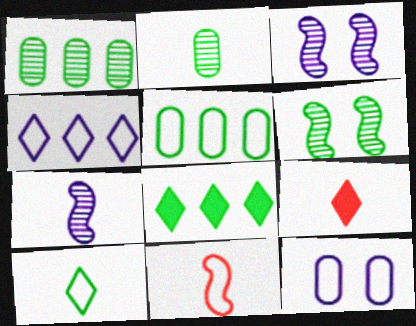[[3, 5, 9]]